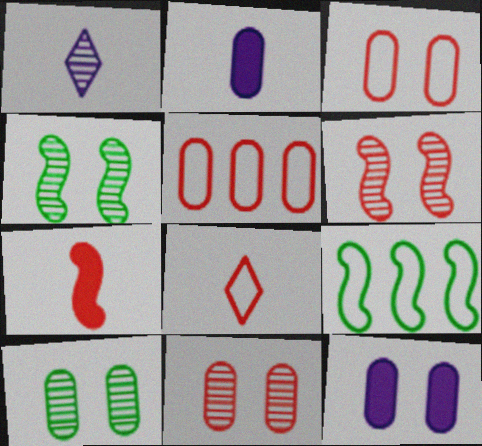[[2, 5, 10], 
[3, 10, 12]]